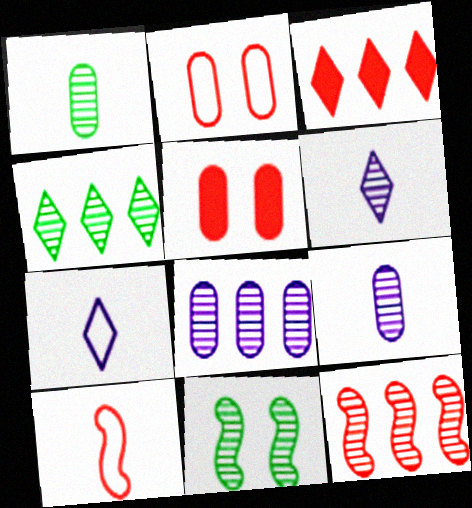[[1, 4, 11], 
[4, 8, 12]]